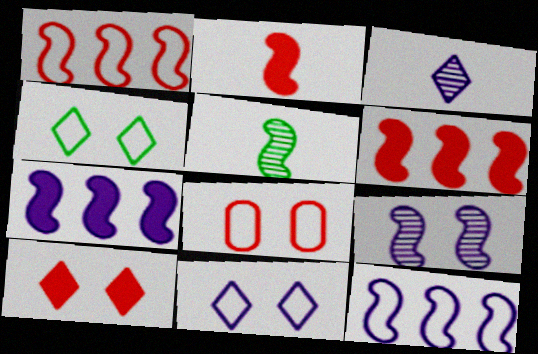[]